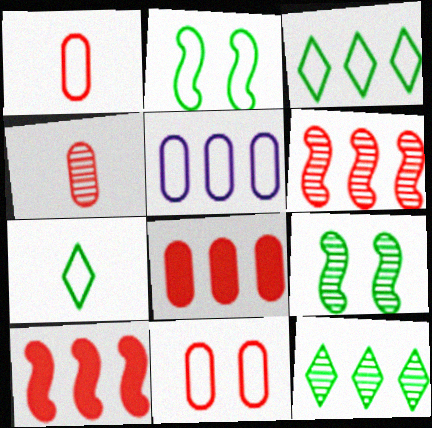[[4, 8, 11], 
[5, 10, 12]]